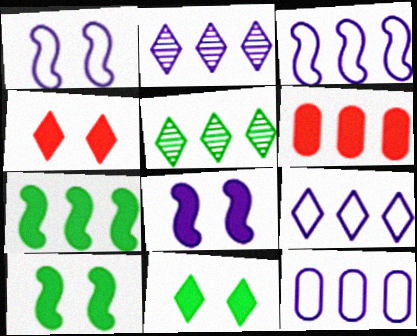[[3, 5, 6], 
[3, 9, 12]]